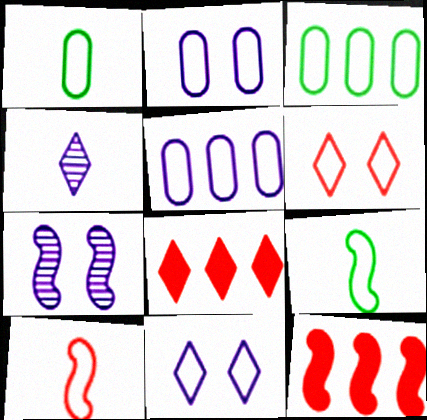[[1, 7, 8], 
[3, 10, 11], 
[5, 6, 9], 
[7, 9, 12]]